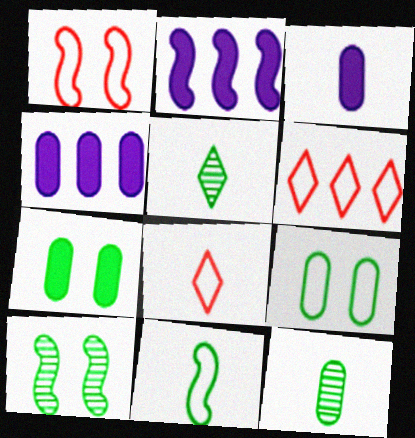[[1, 4, 5], 
[3, 6, 10], 
[4, 8, 10]]